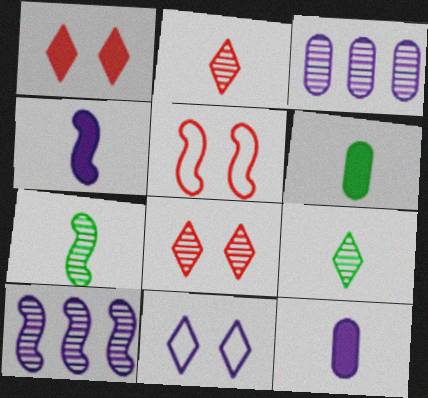[[3, 4, 11], 
[3, 7, 8], 
[10, 11, 12]]